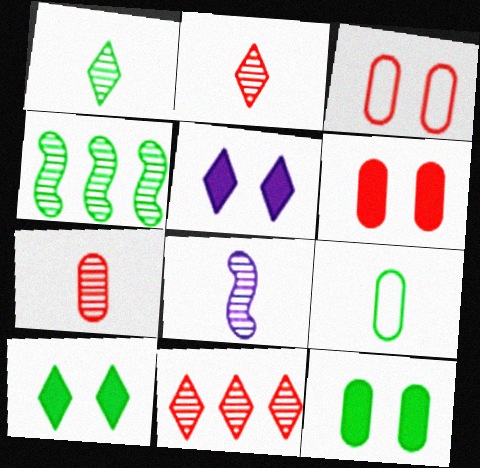[[1, 7, 8], 
[4, 9, 10]]